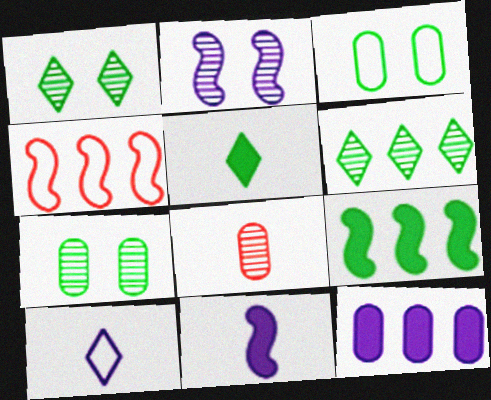[[2, 6, 8], 
[2, 10, 12], 
[3, 4, 10], 
[3, 8, 12], 
[4, 6, 12]]